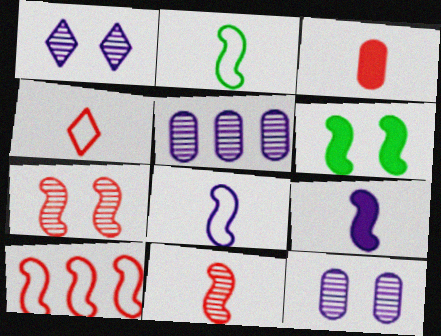[[2, 9, 11], 
[3, 4, 11], 
[4, 5, 6]]